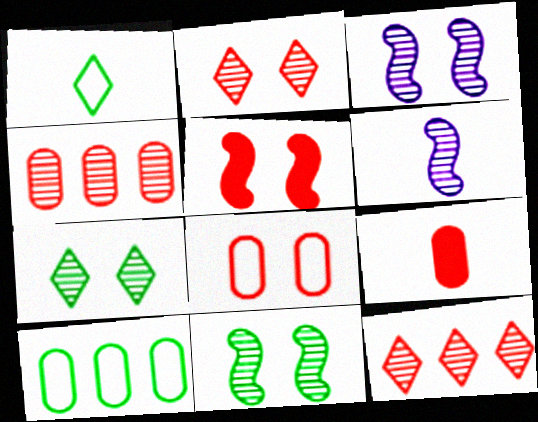[[1, 6, 9], 
[2, 5, 8], 
[4, 6, 7], 
[4, 8, 9]]